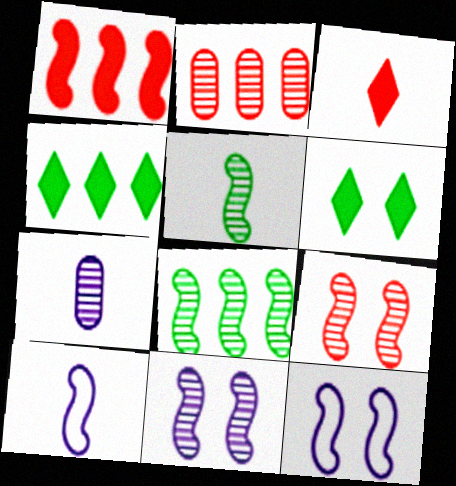[[1, 5, 12], 
[2, 6, 10]]